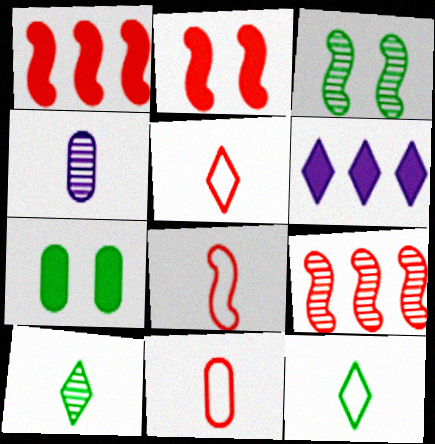[[2, 8, 9], 
[3, 6, 11], 
[5, 8, 11]]